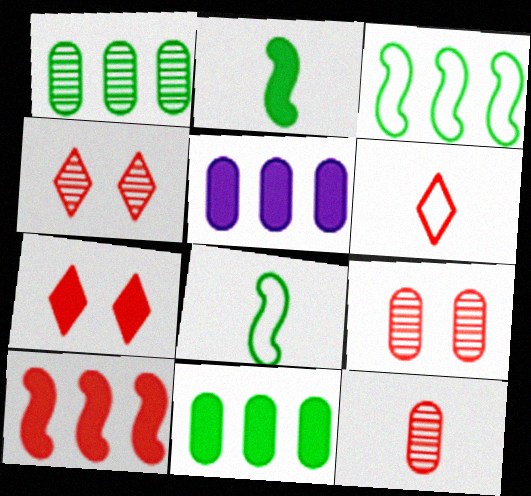[[2, 5, 7], 
[4, 5, 8], 
[6, 9, 10]]